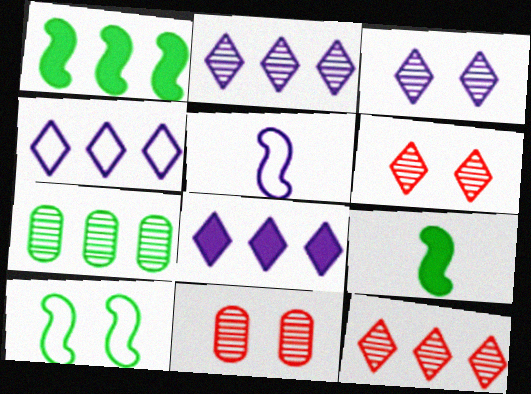[[2, 4, 8], 
[4, 9, 11]]